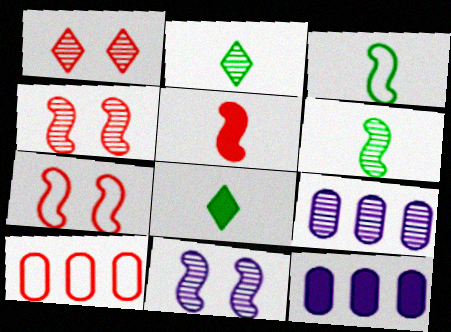[[1, 3, 12], 
[1, 5, 10], 
[1, 6, 9], 
[2, 4, 9], 
[2, 7, 12], 
[7, 8, 9], 
[8, 10, 11]]